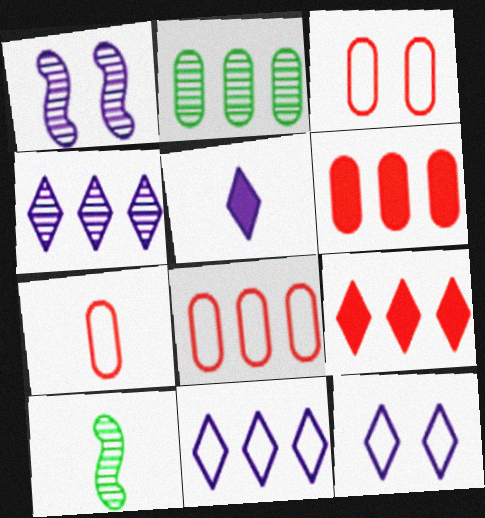[[3, 7, 8], 
[4, 5, 12], 
[5, 7, 10], 
[6, 10, 12]]